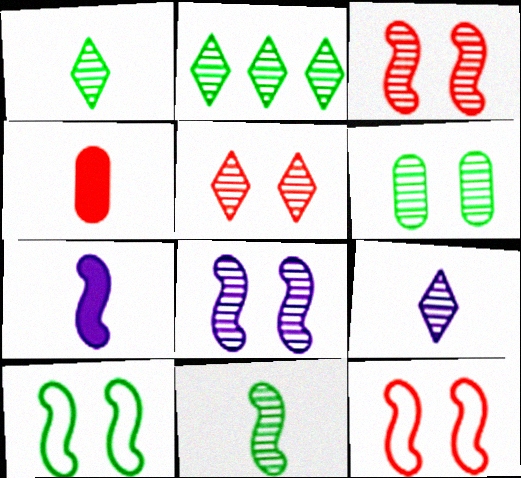[[2, 5, 9], 
[2, 6, 11], 
[5, 6, 8]]